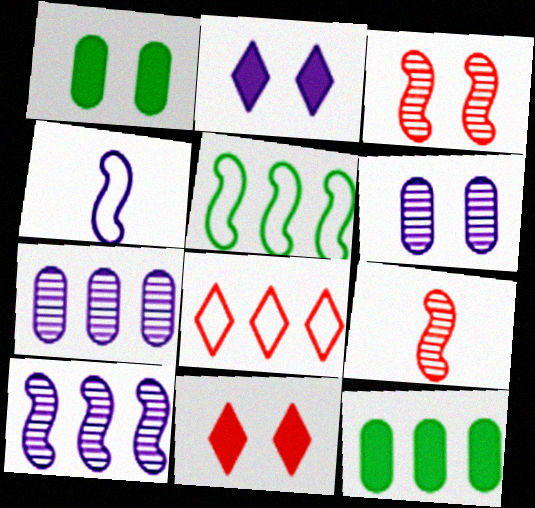[[2, 4, 7], 
[8, 10, 12]]